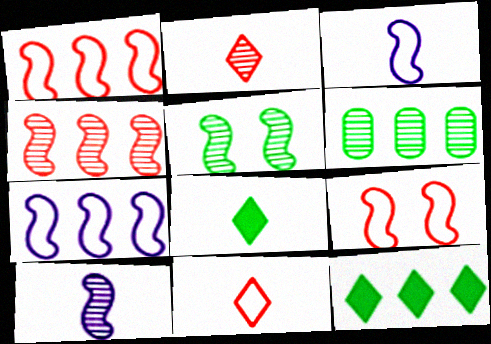[[4, 5, 10]]